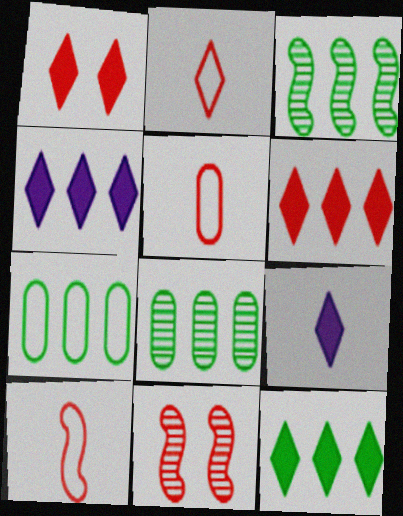[[1, 9, 12], 
[2, 5, 10], 
[3, 7, 12], 
[4, 6, 12], 
[5, 6, 11], 
[7, 9, 11]]